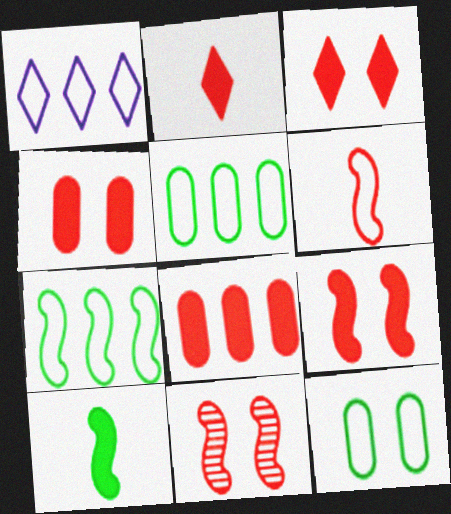[[1, 6, 12], 
[2, 8, 9], 
[3, 4, 9]]